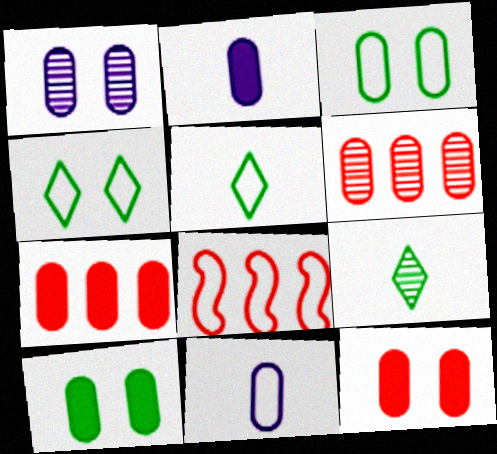[[1, 3, 12], 
[2, 3, 6], 
[2, 7, 10], 
[4, 8, 11], 
[6, 10, 11]]